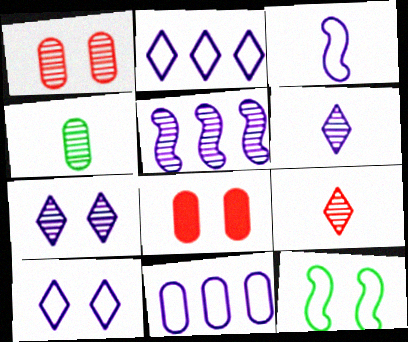[[3, 10, 11], 
[4, 8, 11], 
[7, 8, 12]]